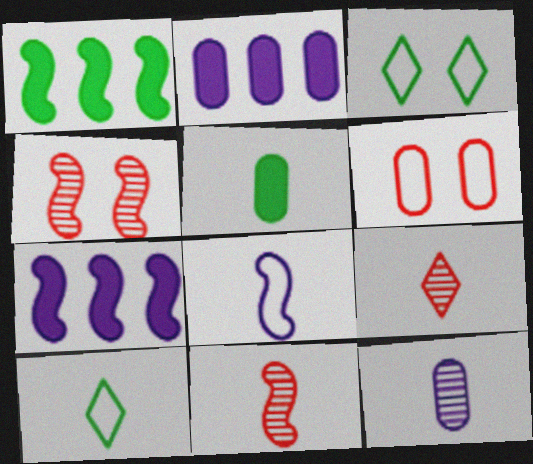[[1, 4, 8], 
[2, 3, 11], 
[2, 4, 10], 
[5, 8, 9]]